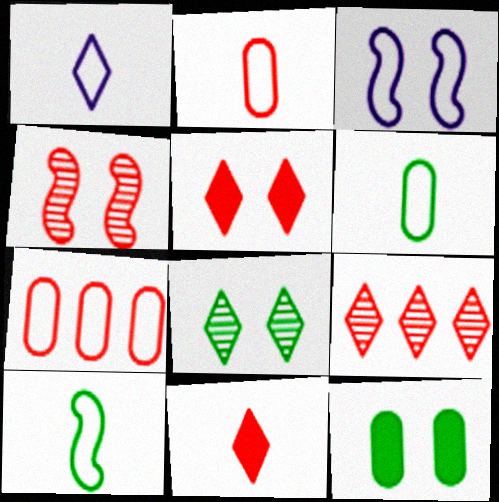[[1, 2, 10], 
[4, 7, 11]]